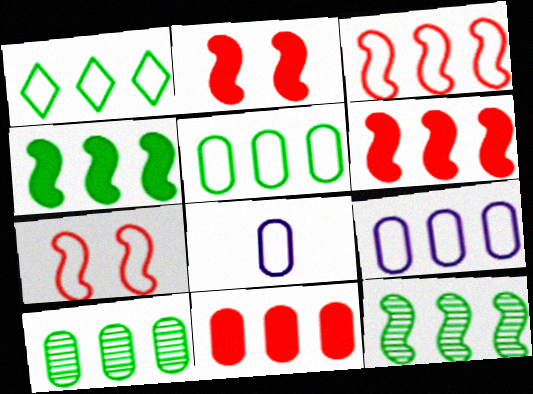[[1, 3, 9], 
[1, 4, 10], 
[1, 7, 8], 
[9, 10, 11]]